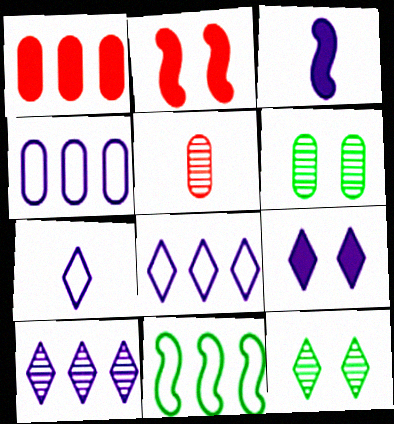[[1, 10, 11], 
[5, 9, 11], 
[7, 9, 10]]